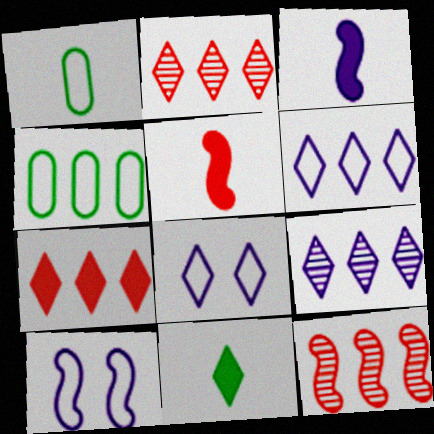[[2, 8, 11]]